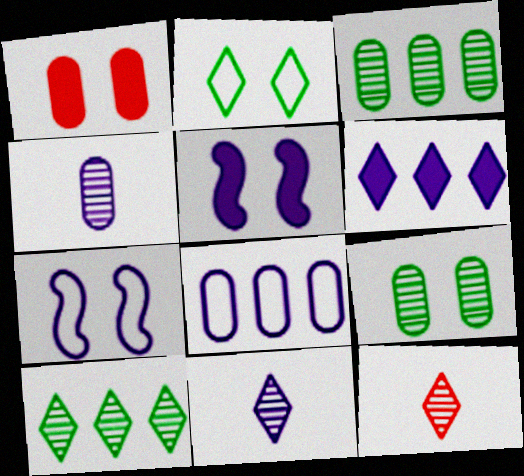[[2, 6, 12], 
[4, 6, 7], 
[5, 8, 11]]